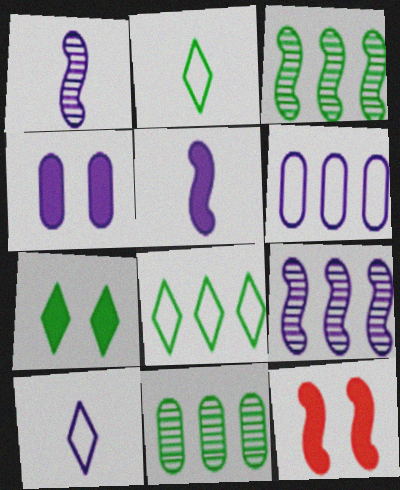[[4, 7, 12], 
[4, 9, 10], 
[10, 11, 12]]